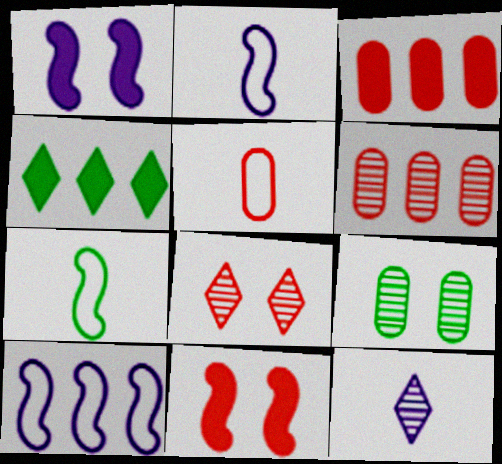[[4, 6, 10], 
[4, 7, 9]]